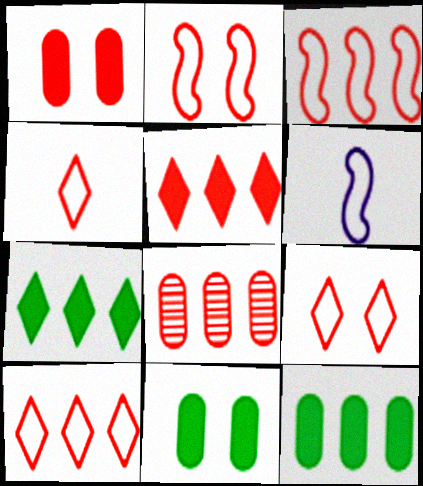[[3, 5, 8], 
[4, 9, 10]]